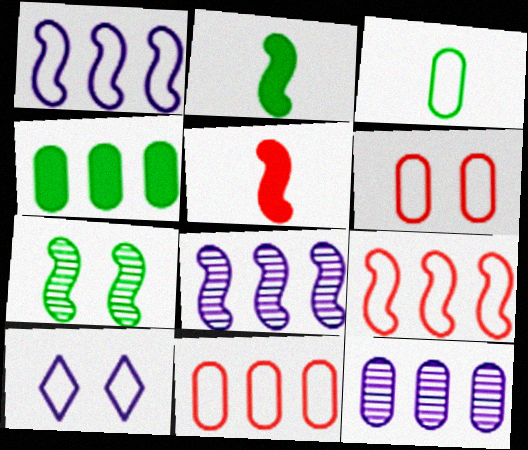[[1, 5, 7], 
[3, 9, 10], 
[4, 11, 12]]